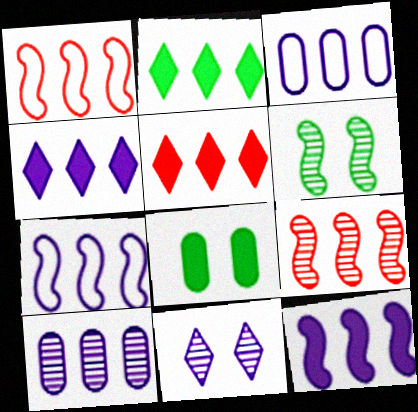[[1, 2, 10], 
[2, 3, 9], 
[2, 4, 5], 
[4, 7, 10]]